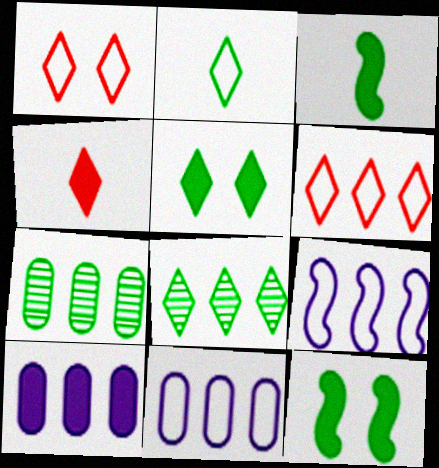[[2, 5, 8], 
[2, 7, 12], 
[4, 10, 12]]